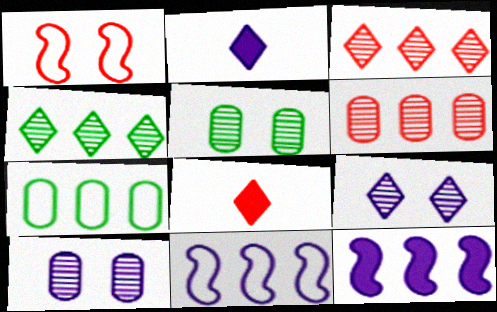[[1, 6, 8], 
[2, 10, 11], 
[3, 7, 12], 
[5, 8, 11]]